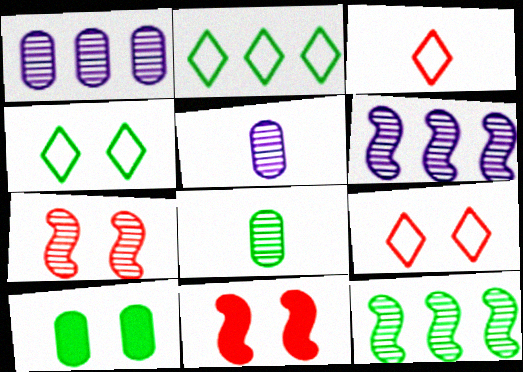[[2, 5, 11], 
[3, 6, 10]]